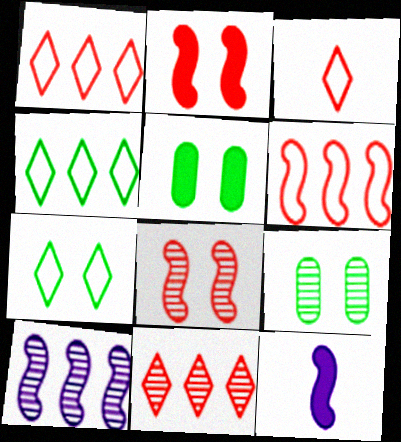[[1, 9, 12], 
[3, 5, 10]]